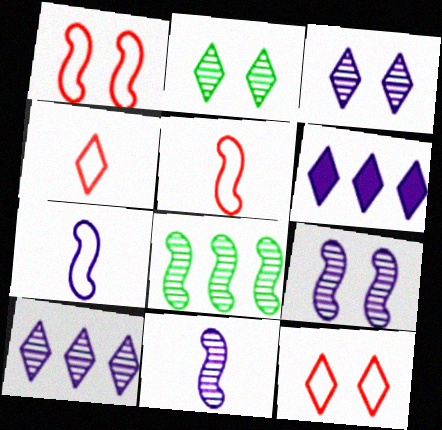[[2, 4, 6]]